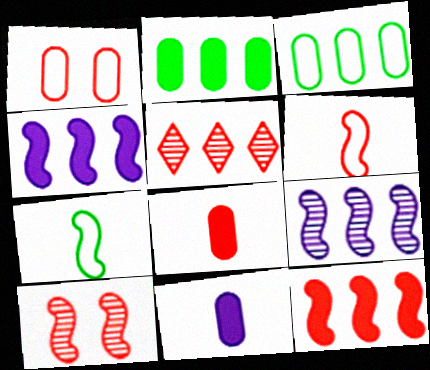[[3, 4, 5], 
[4, 7, 10], 
[6, 10, 12]]